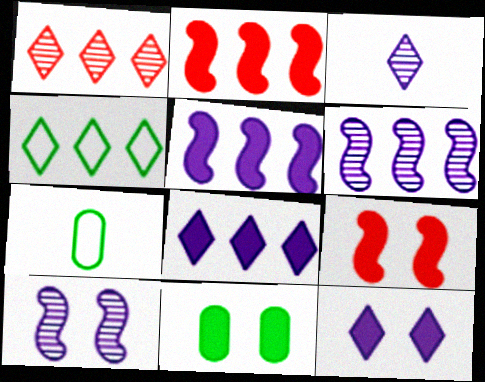[[1, 4, 8], 
[9, 11, 12]]